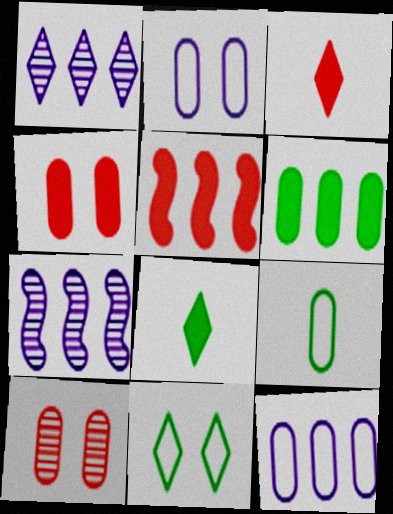[[1, 3, 11], 
[3, 4, 5]]